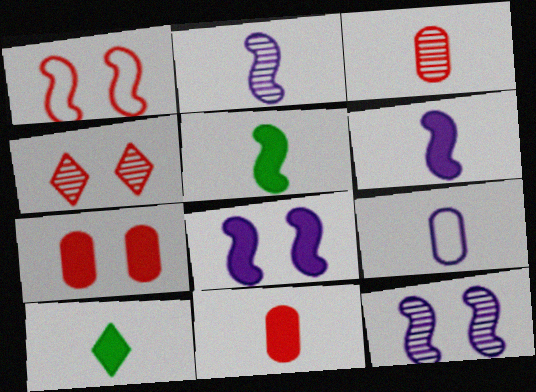[[1, 4, 7], 
[6, 10, 11]]